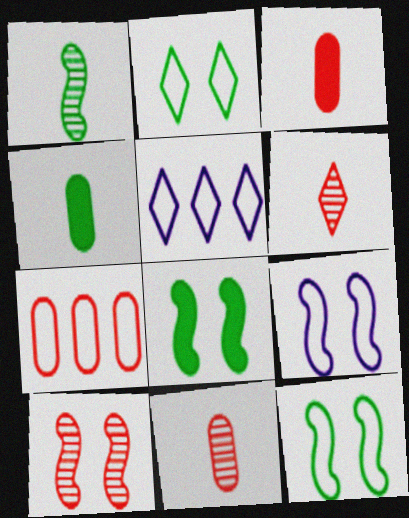[[4, 5, 10], 
[5, 8, 11], 
[8, 9, 10]]